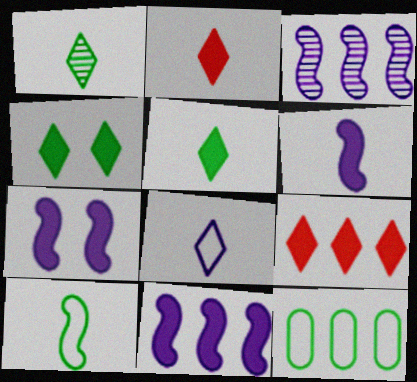[[1, 2, 8], 
[3, 9, 12], 
[6, 7, 11]]